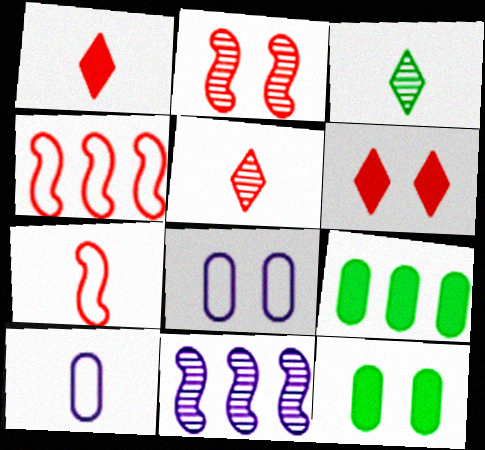[]